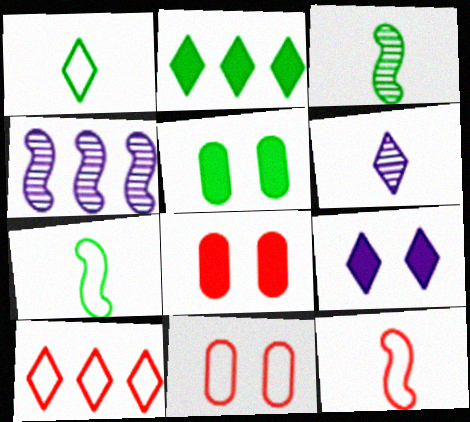[[1, 4, 8], 
[10, 11, 12]]